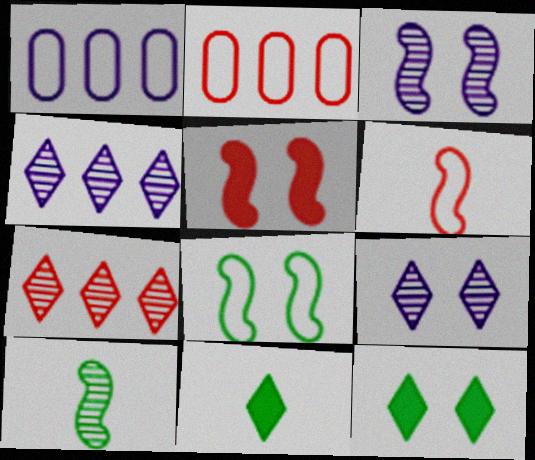[[2, 3, 11], 
[3, 5, 8]]